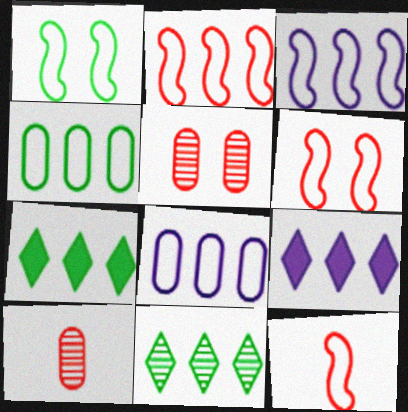[[1, 3, 12], 
[1, 9, 10], 
[2, 6, 12]]